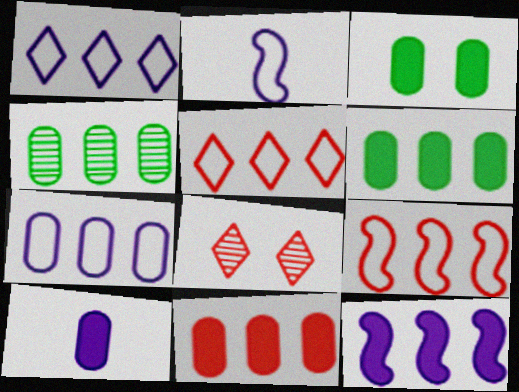[[2, 6, 8], 
[3, 10, 11], 
[4, 5, 12], 
[4, 7, 11]]